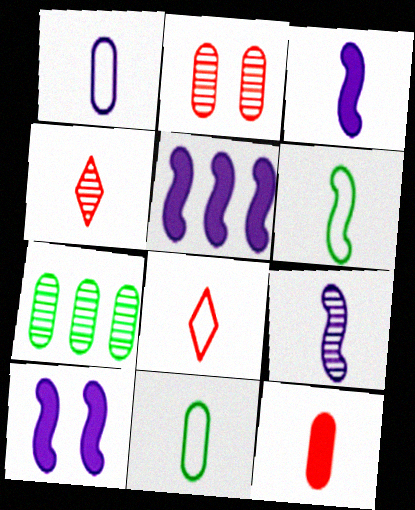[[1, 6, 8], 
[3, 4, 11], 
[3, 5, 10], 
[7, 8, 10]]